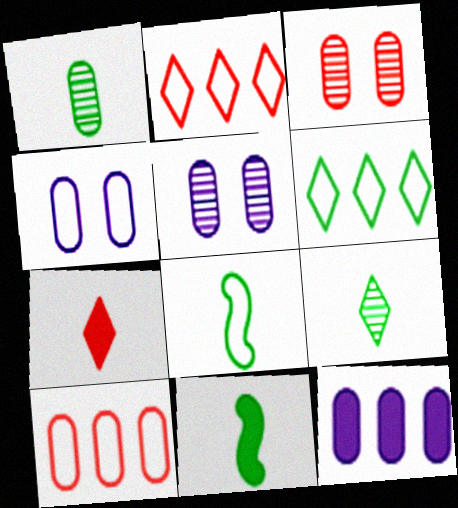[[2, 4, 8], 
[2, 5, 11]]